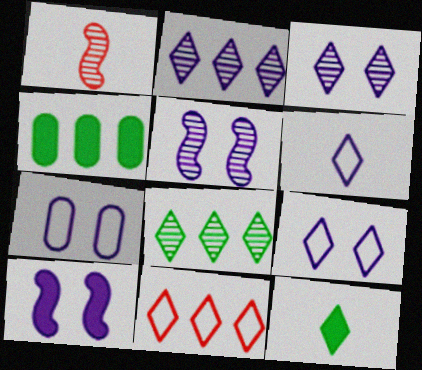[[1, 4, 9], 
[3, 7, 10], 
[3, 11, 12]]